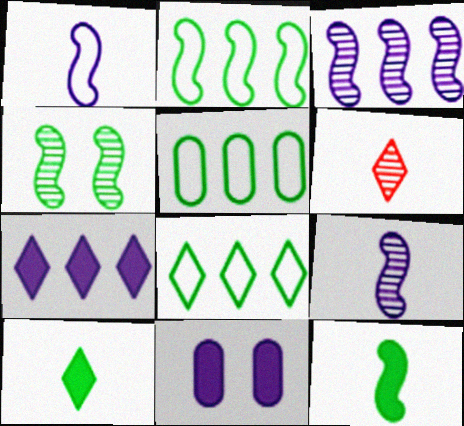[[2, 4, 12], 
[2, 5, 8], 
[2, 6, 11], 
[4, 5, 10]]